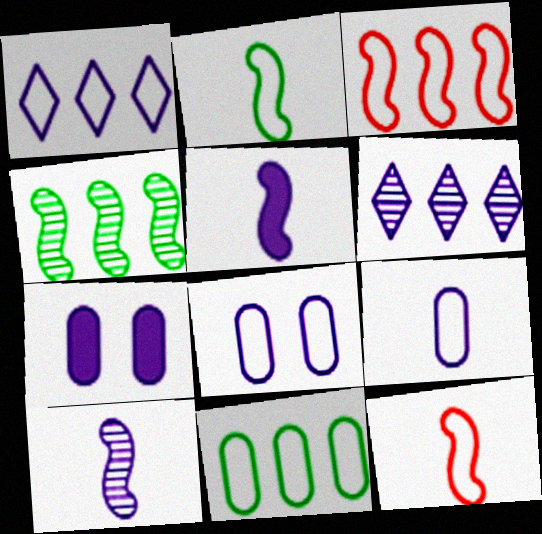[[1, 3, 11], 
[1, 7, 10], 
[5, 6, 8]]